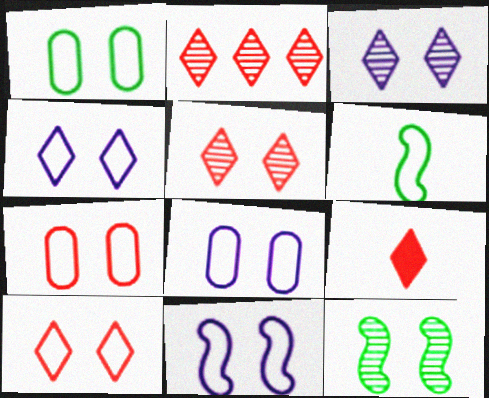[[1, 7, 8], 
[1, 10, 11], 
[2, 9, 10], 
[4, 8, 11]]